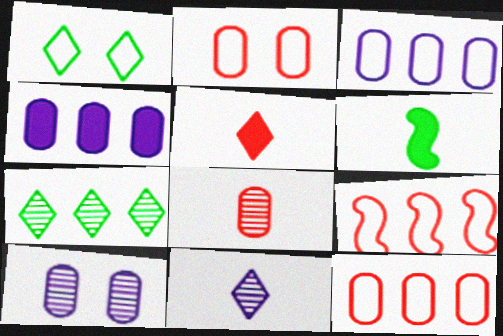[[4, 7, 9]]